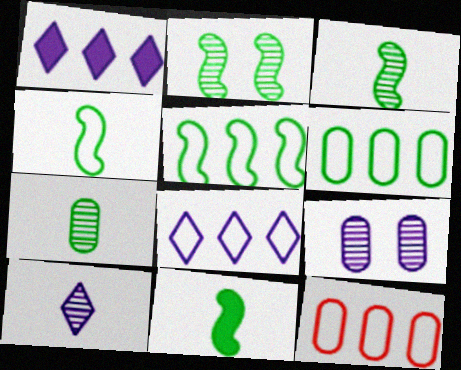[[2, 5, 11], 
[3, 4, 11], 
[5, 8, 12]]